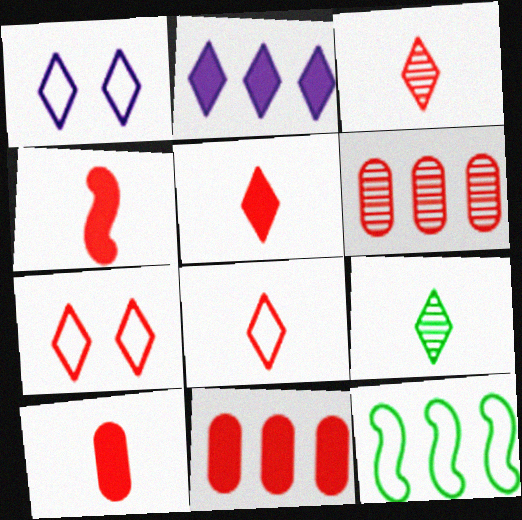[[2, 6, 12], 
[2, 7, 9], 
[3, 5, 8], 
[4, 5, 10], 
[4, 6, 7]]